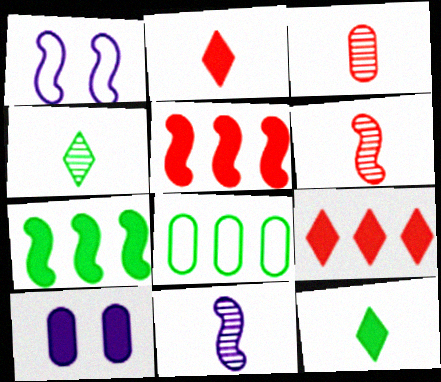[[1, 6, 7], 
[2, 7, 10], 
[3, 4, 11], 
[3, 8, 10], 
[5, 10, 12]]